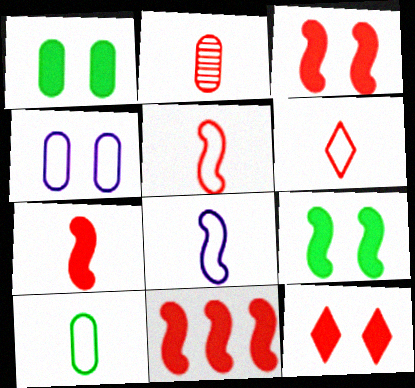[[2, 6, 7], 
[3, 7, 11], 
[6, 8, 10]]